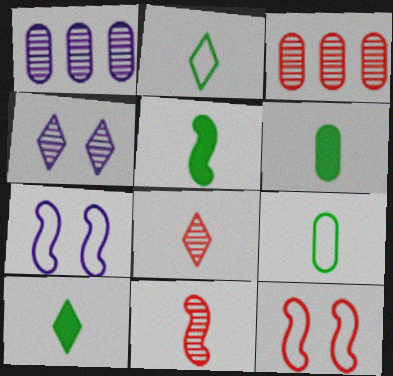[[1, 10, 12], 
[3, 7, 10], 
[5, 6, 10]]